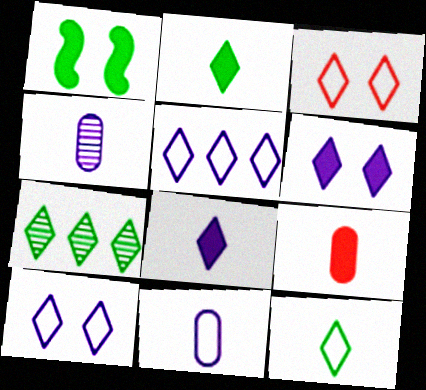[[3, 5, 12], 
[3, 7, 8]]